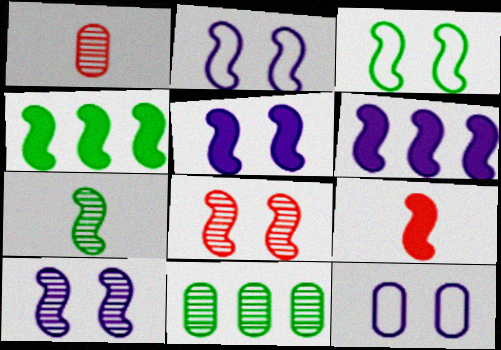[[2, 5, 10], 
[3, 4, 7], 
[3, 5, 8], 
[4, 5, 9]]